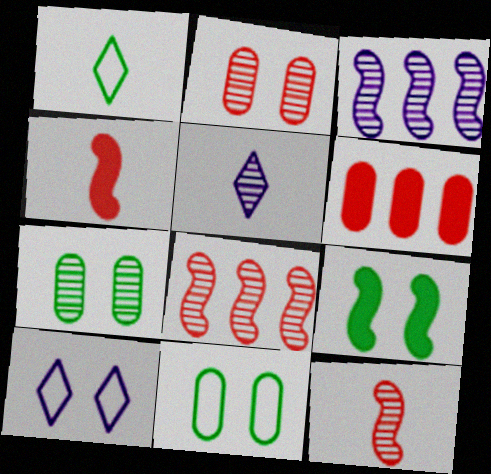[[2, 9, 10], 
[5, 7, 8]]